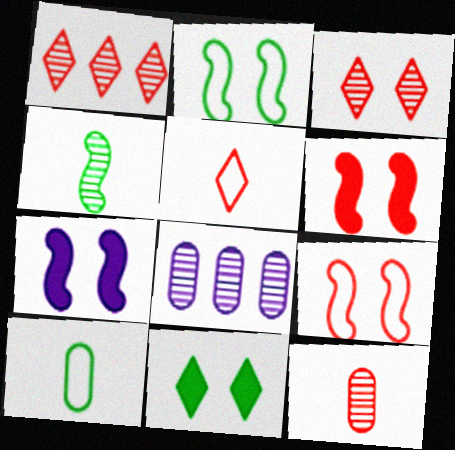[[1, 7, 10], 
[3, 4, 8]]